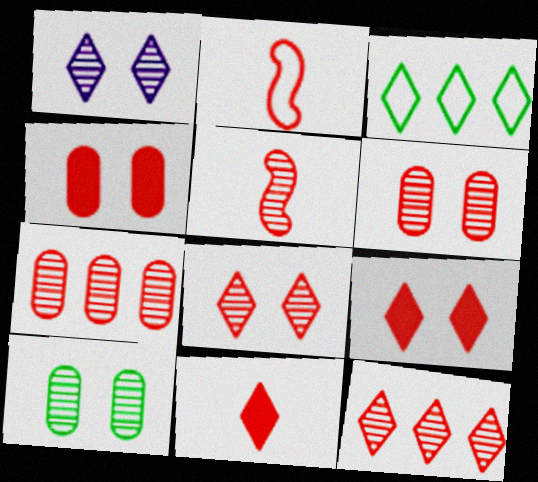[[1, 3, 11], 
[2, 4, 12], 
[2, 7, 9], 
[5, 6, 12], 
[5, 7, 8]]